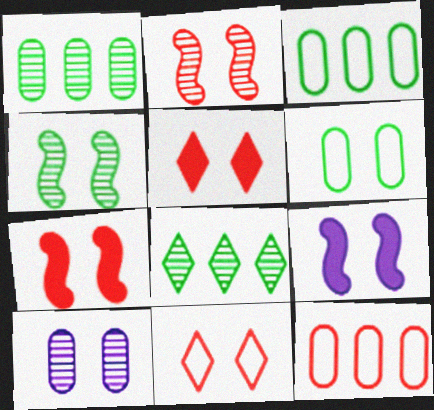[]